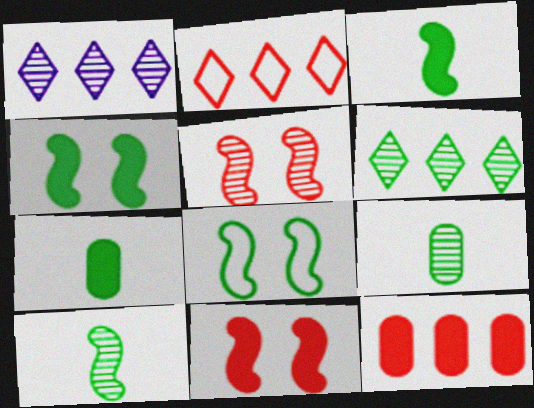[[1, 5, 9], 
[6, 7, 8]]